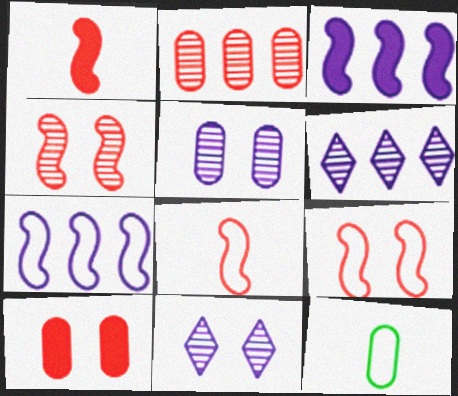[]